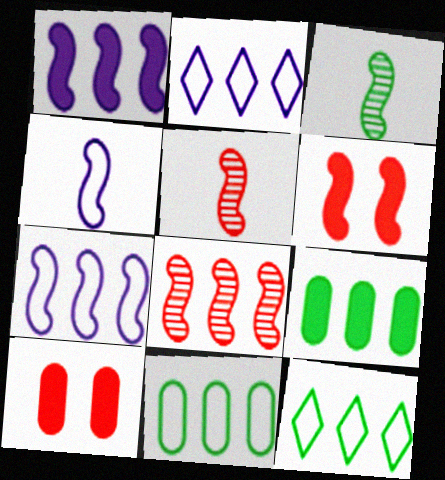[[2, 3, 10], 
[2, 8, 9], 
[3, 6, 7]]